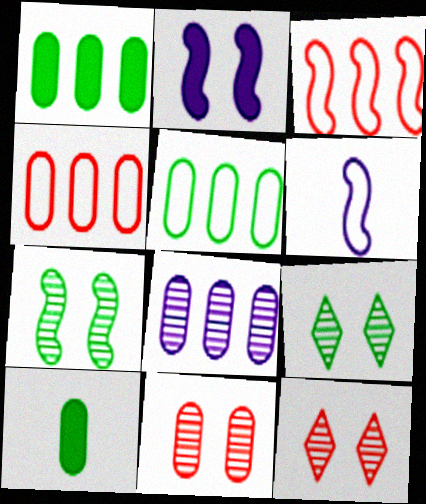[[1, 4, 8], 
[1, 6, 12]]